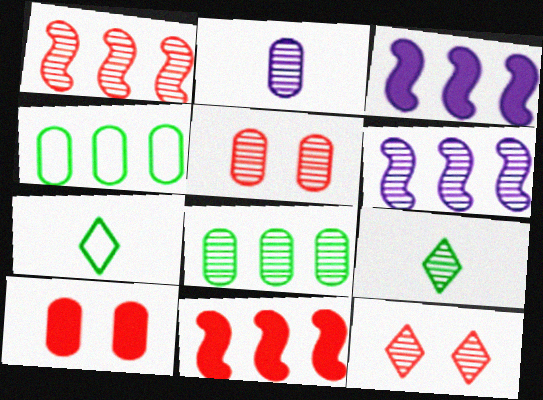[[2, 4, 10], 
[2, 5, 8], 
[3, 5, 7], 
[5, 6, 9], 
[6, 7, 10]]